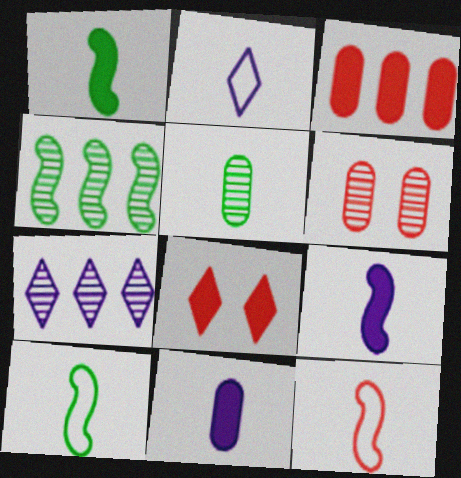[]